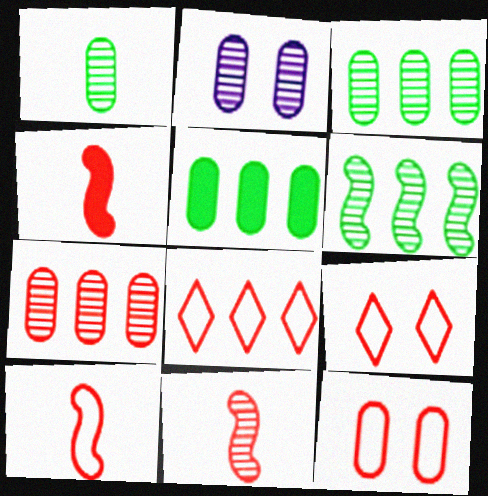[[1, 2, 7], 
[4, 7, 9], 
[4, 10, 11], 
[8, 10, 12]]